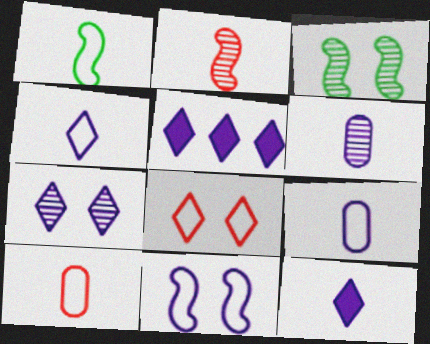[[1, 4, 10], 
[3, 5, 10], 
[4, 5, 7], 
[5, 6, 11]]